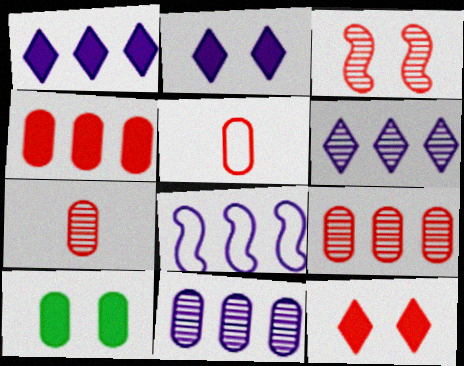[[1, 8, 11], 
[5, 10, 11]]